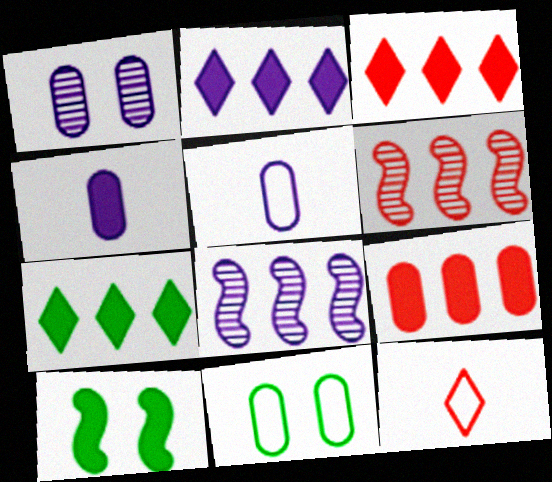[[2, 3, 7], 
[3, 4, 10]]